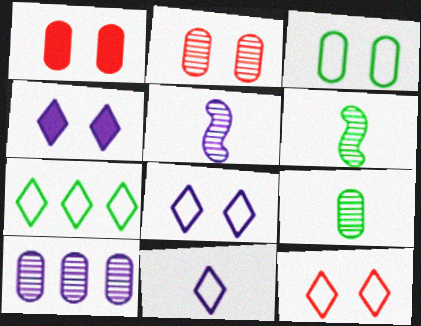[[1, 5, 7], 
[2, 9, 10], 
[7, 11, 12]]